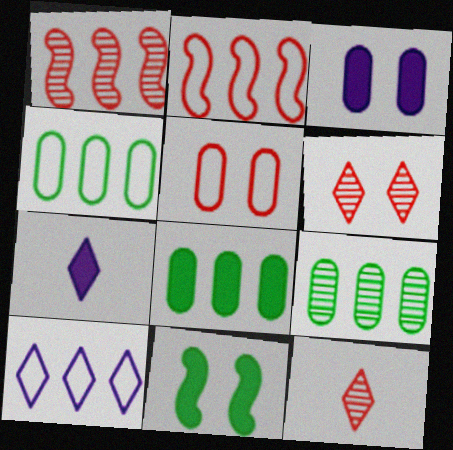[[1, 8, 10], 
[2, 4, 10], 
[4, 8, 9]]